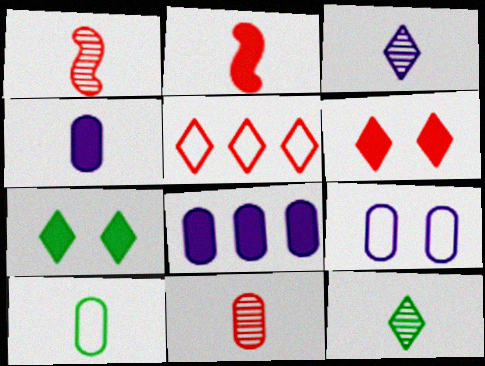[[2, 3, 10], 
[2, 7, 8], 
[3, 5, 7], 
[4, 10, 11]]